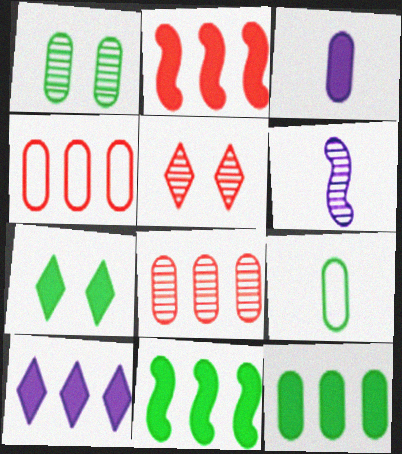[[1, 3, 4], 
[1, 9, 12], 
[2, 3, 7], 
[2, 10, 12], 
[4, 6, 7]]